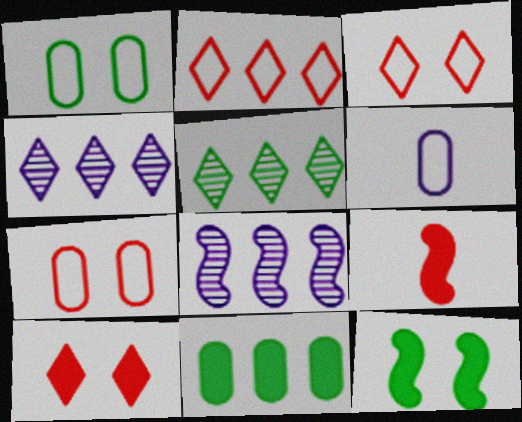[[1, 4, 9], 
[2, 8, 11]]